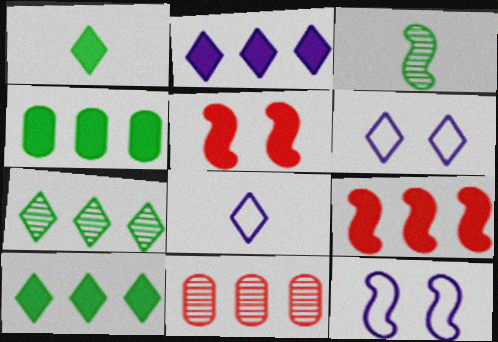[[1, 11, 12], 
[2, 4, 9], 
[3, 9, 12]]